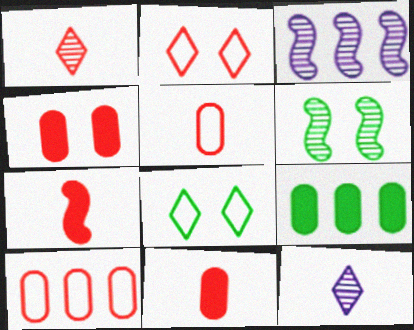[[1, 5, 7], 
[3, 8, 11]]